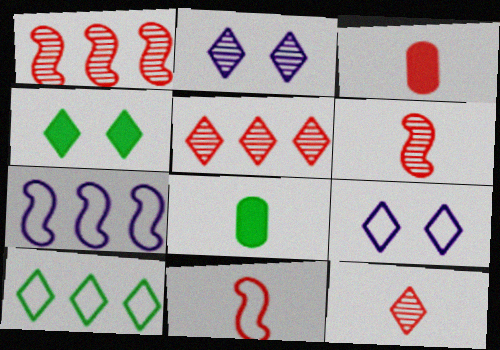[[1, 8, 9], 
[3, 11, 12]]